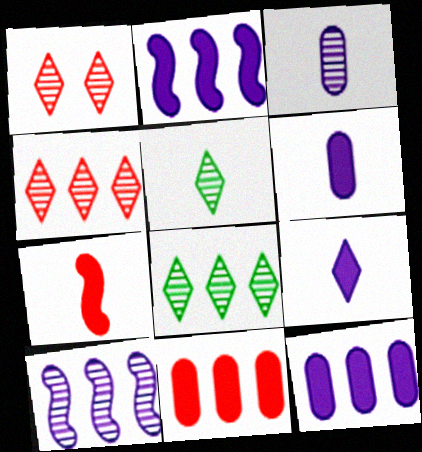[]